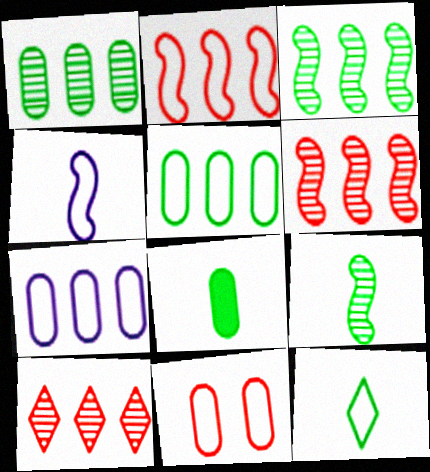[[8, 9, 12]]